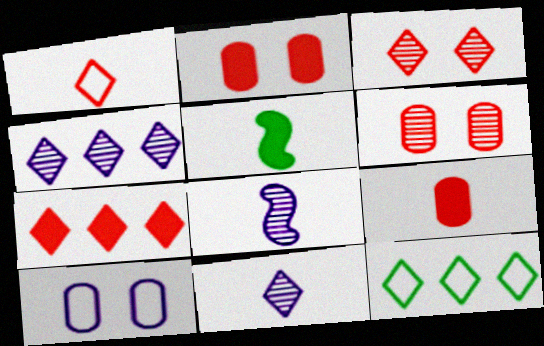[[1, 3, 7], 
[2, 8, 12], 
[4, 7, 12]]